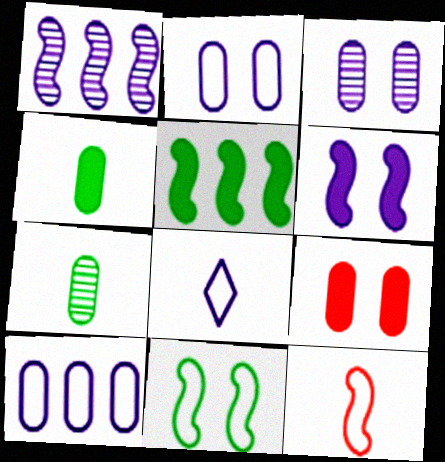[[7, 9, 10]]